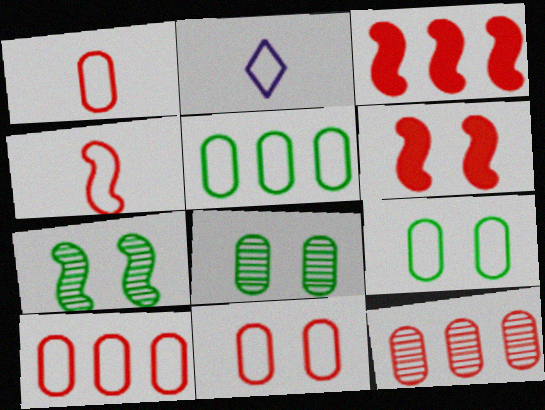[[1, 10, 11], 
[2, 3, 8]]